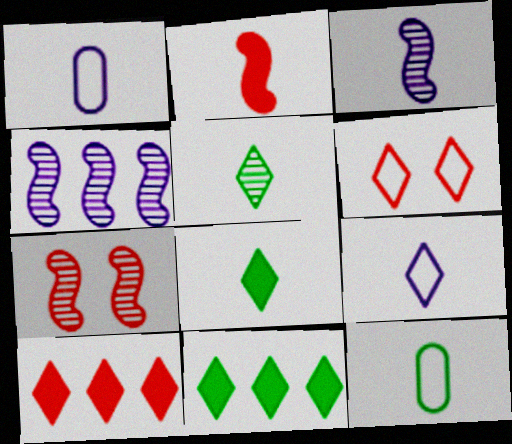[[1, 2, 5], 
[1, 7, 11]]